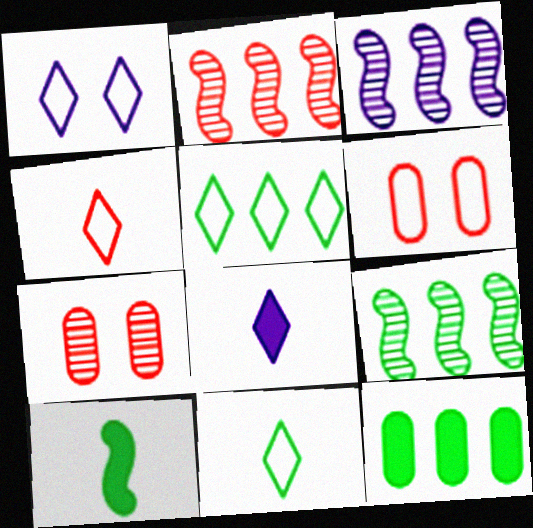[[1, 4, 5], 
[2, 3, 9], 
[5, 9, 12], 
[6, 8, 9]]